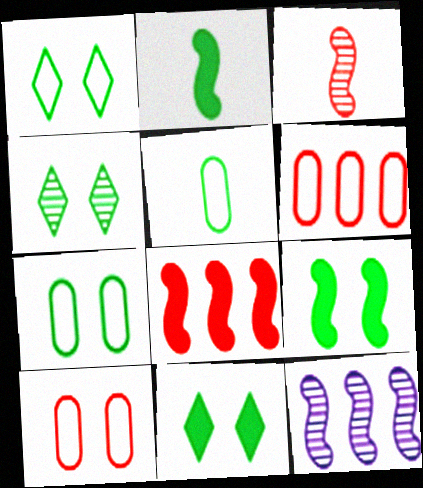[[1, 4, 11], 
[4, 7, 9]]